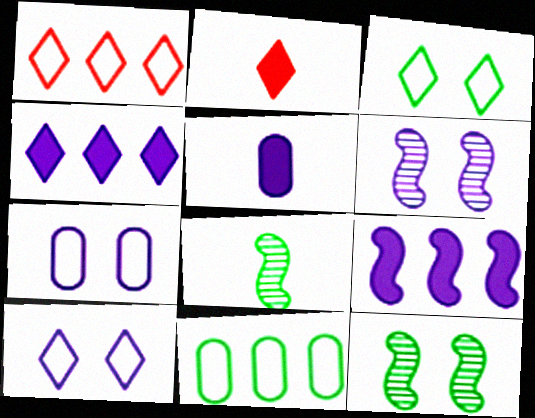[[1, 5, 12], 
[2, 6, 11]]